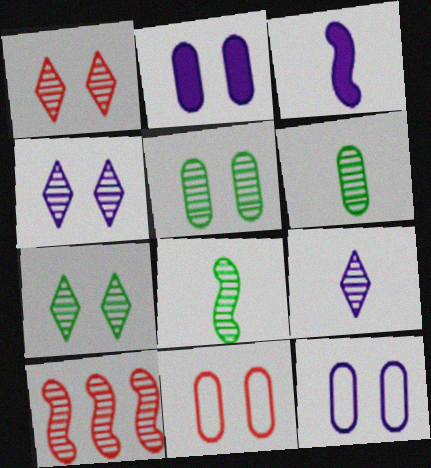[[1, 4, 7], 
[2, 5, 11], 
[4, 6, 10], 
[5, 9, 10]]